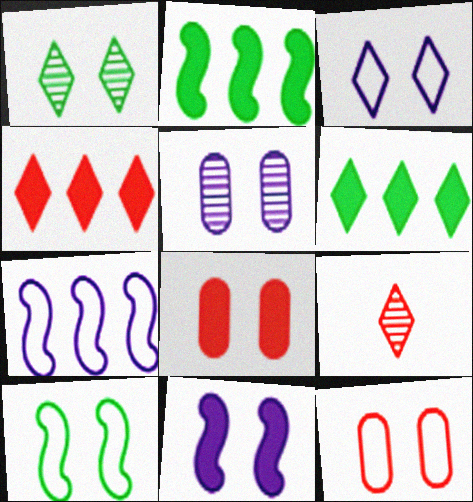[[1, 11, 12], 
[3, 5, 11], 
[3, 6, 9], 
[3, 10, 12]]